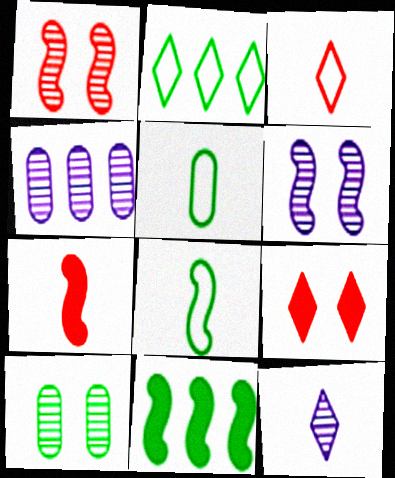[[2, 9, 12], 
[4, 6, 12], 
[4, 8, 9], 
[5, 7, 12]]